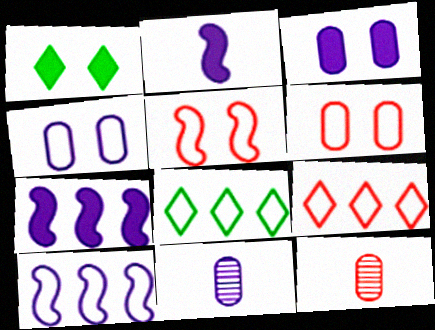[[1, 10, 12]]